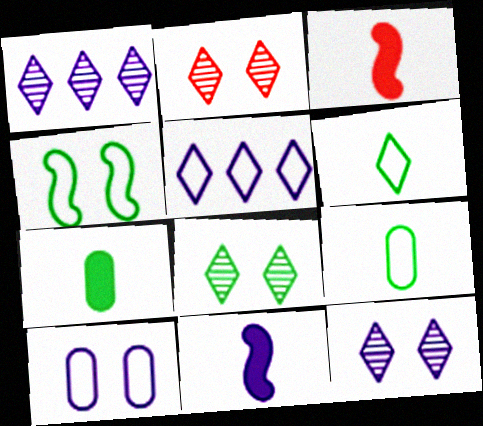[[1, 10, 11], 
[2, 8, 12]]